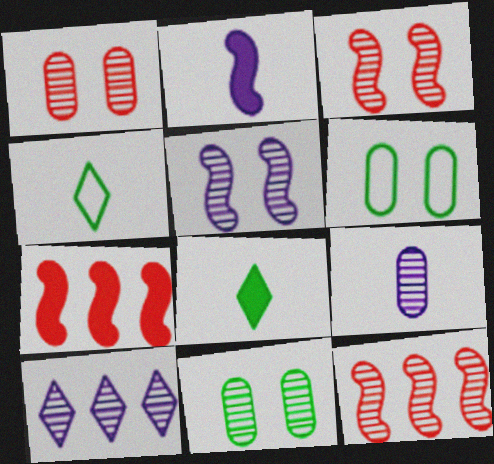[[5, 9, 10]]